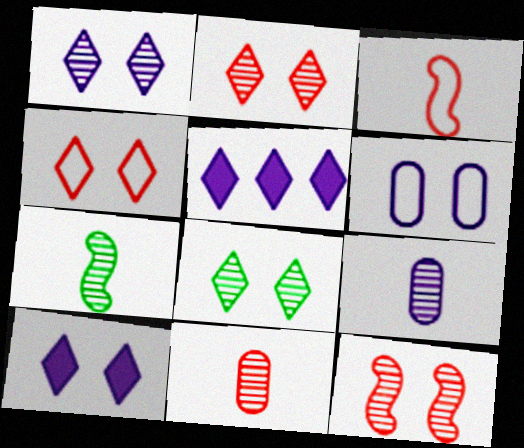[[1, 2, 8], 
[4, 8, 10]]